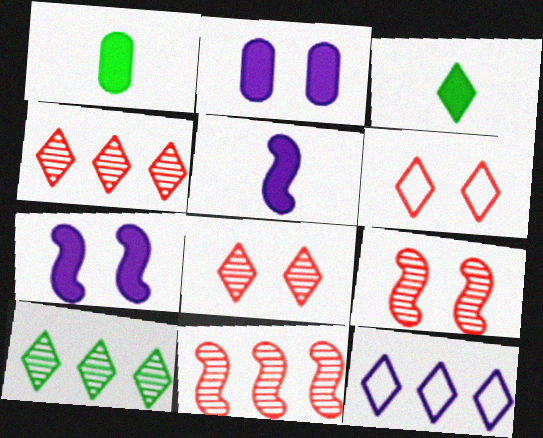[[1, 9, 12], 
[3, 8, 12]]